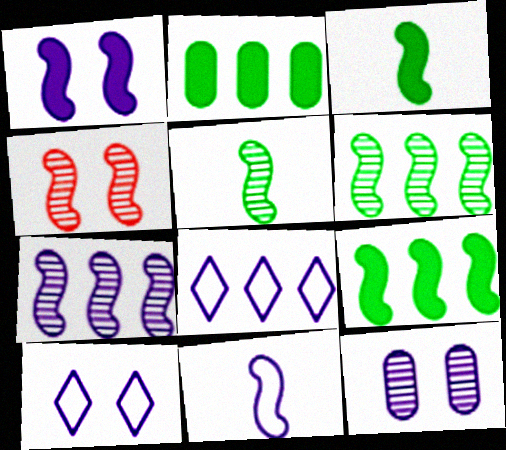[[1, 7, 11], 
[1, 10, 12], 
[4, 5, 7], 
[4, 9, 11]]